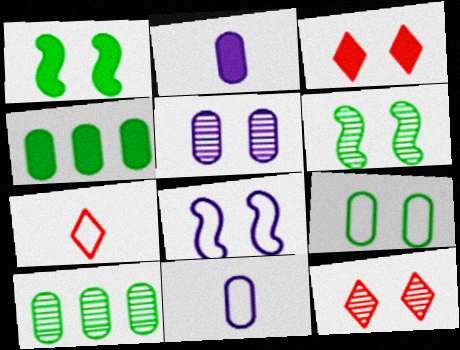[[5, 6, 12]]